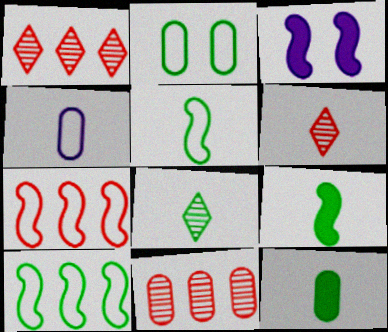[[4, 6, 9], 
[5, 8, 12]]